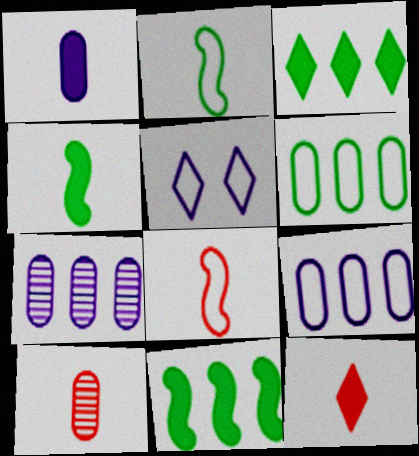[[1, 4, 12], 
[5, 6, 8], 
[5, 10, 11], 
[8, 10, 12]]